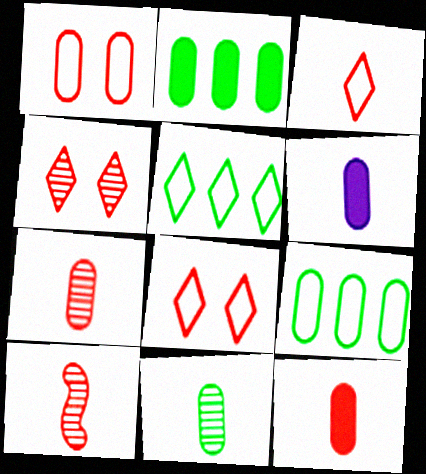[[3, 10, 12]]